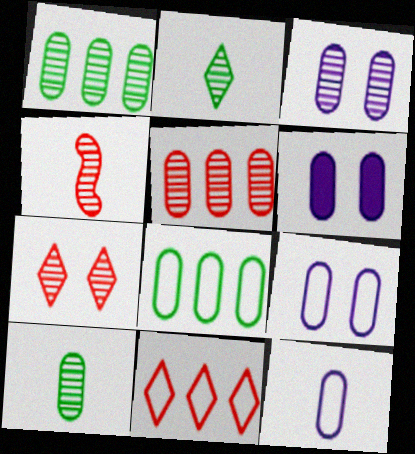[[3, 5, 10], 
[3, 6, 9], 
[4, 5, 7]]